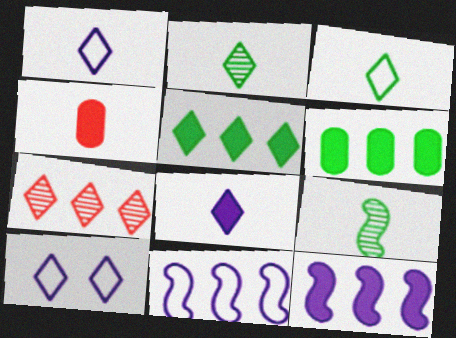[[1, 4, 9], 
[6, 7, 11]]